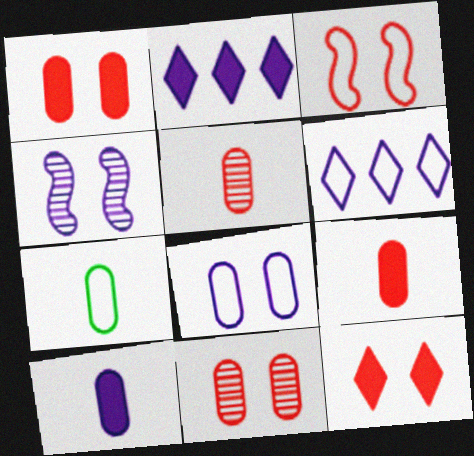[[3, 6, 7], 
[3, 11, 12], 
[4, 6, 10], 
[5, 7, 10]]